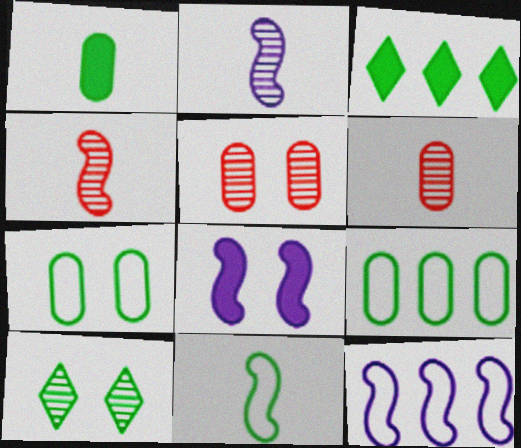[[2, 8, 12]]